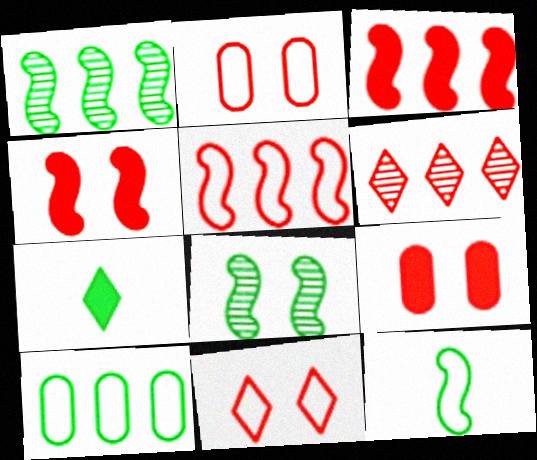[[7, 8, 10]]